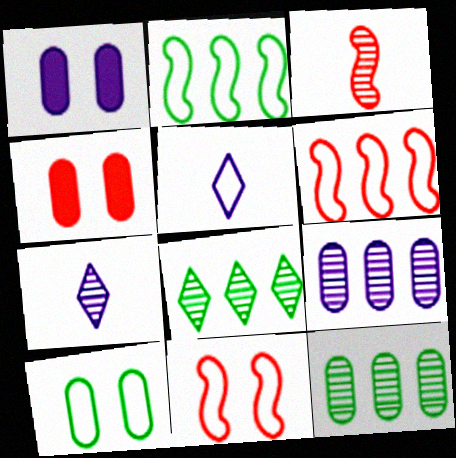[[2, 4, 7], 
[5, 6, 10]]